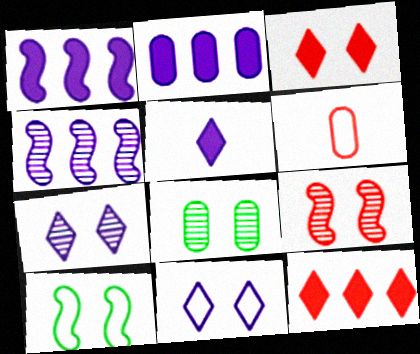[[2, 6, 8], 
[6, 9, 12], 
[7, 8, 9]]